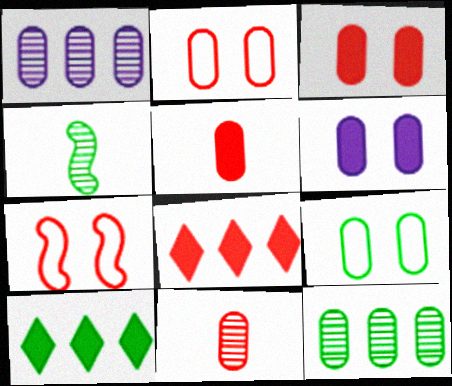[[1, 5, 9], 
[4, 9, 10], 
[7, 8, 11]]